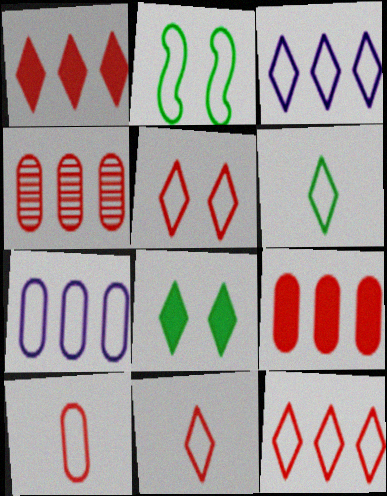[[2, 3, 10], 
[2, 7, 11], 
[3, 5, 6], 
[5, 11, 12]]